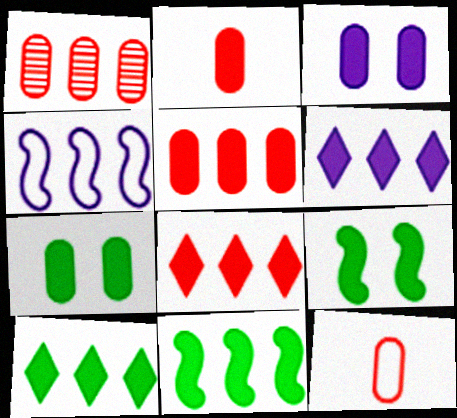[[1, 4, 10], 
[2, 6, 9], 
[5, 6, 11], 
[6, 8, 10]]